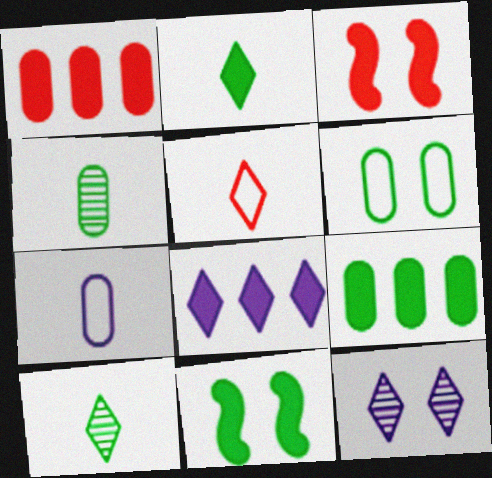[[2, 9, 11], 
[3, 6, 12], 
[4, 6, 9]]